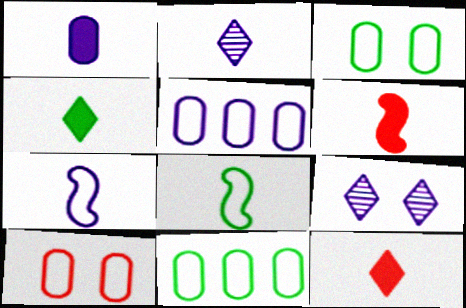[[1, 2, 7], 
[1, 4, 6], 
[6, 9, 11]]